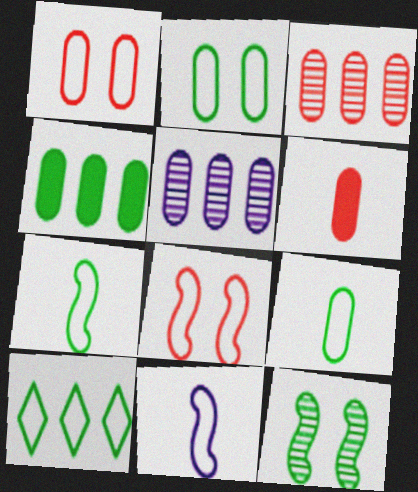[[1, 3, 6], 
[1, 10, 11], 
[2, 5, 6], 
[2, 7, 10]]